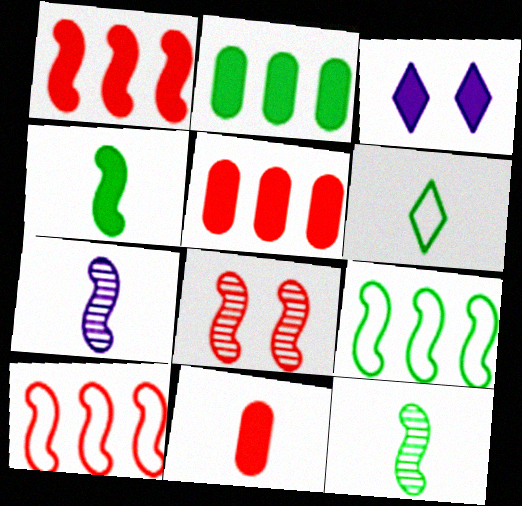[[3, 4, 5], 
[6, 7, 11]]